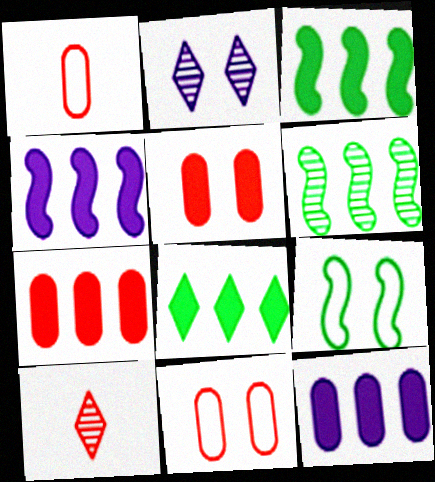[[1, 2, 3], 
[2, 5, 9], 
[4, 7, 8], 
[9, 10, 12]]